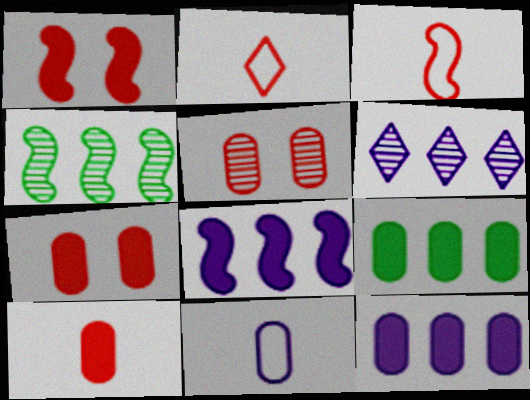[[5, 9, 11]]